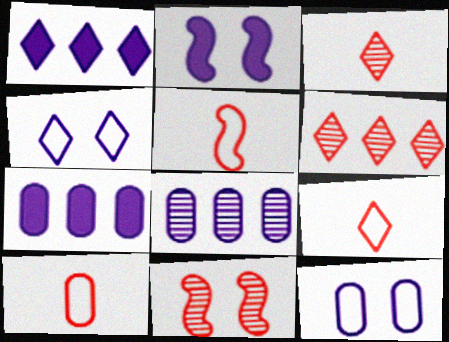[[5, 9, 10]]